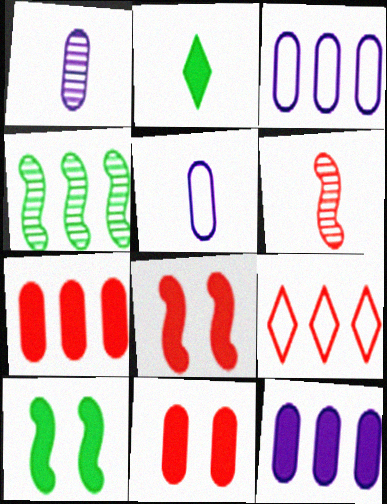[[1, 9, 10], 
[2, 5, 6], 
[2, 8, 12], 
[4, 9, 12], 
[6, 9, 11]]